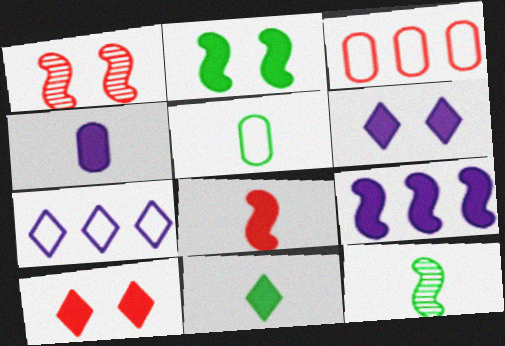[[2, 8, 9], 
[3, 6, 12], 
[4, 6, 9], 
[4, 8, 11], 
[5, 11, 12]]